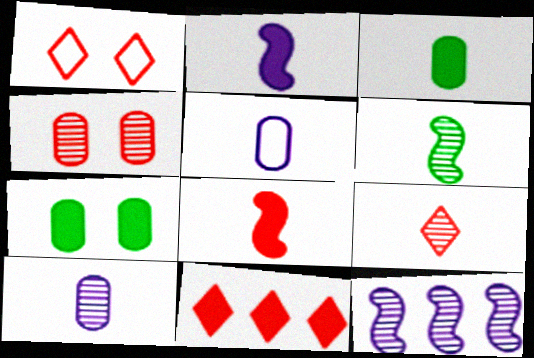[[1, 3, 12], 
[1, 9, 11], 
[2, 7, 11], 
[6, 9, 10]]